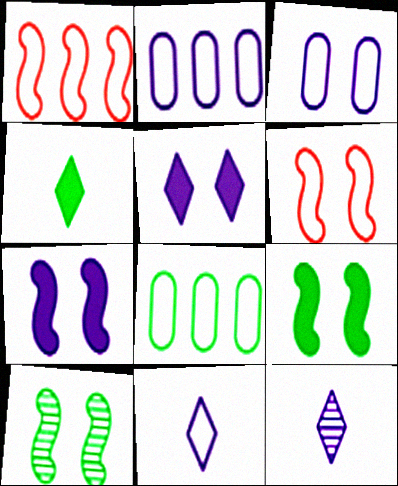[[2, 7, 12], 
[4, 8, 10], 
[6, 7, 10], 
[6, 8, 11]]